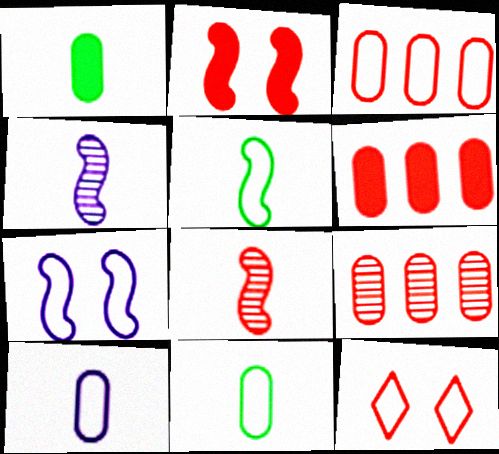[[3, 6, 9], 
[6, 8, 12]]